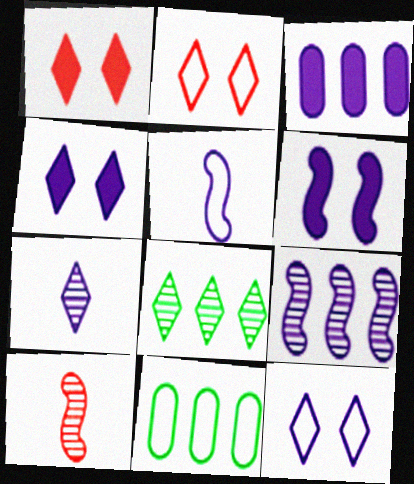[[2, 5, 11], 
[4, 10, 11], 
[5, 6, 9]]